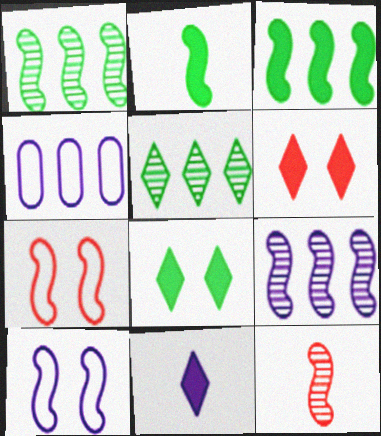[[2, 7, 9], 
[3, 10, 12], 
[4, 8, 12]]